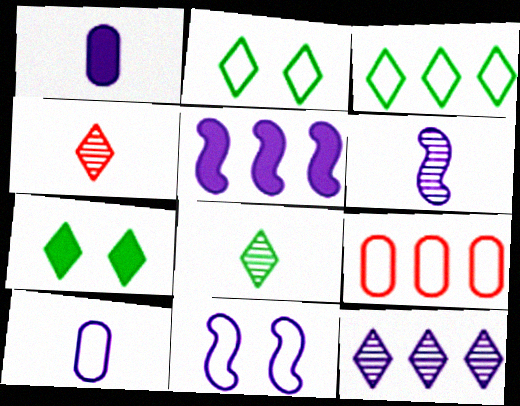[[1, 11, 12], 
[3, 7, 8], 
[5, 6, 11], 
[6, 7, 9]]